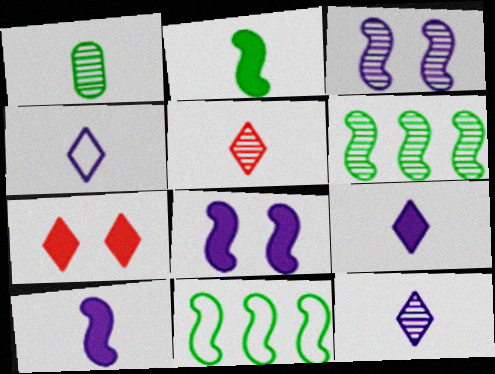[[4, 9, 12]]